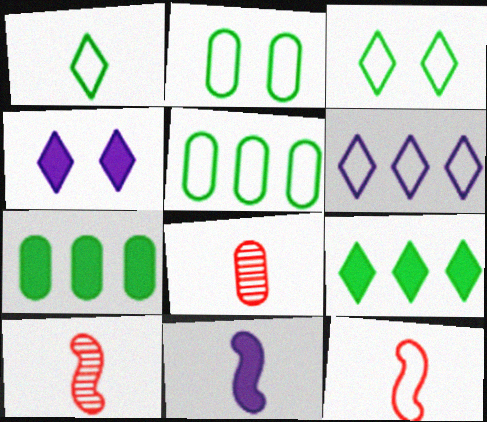[[1, 8, 11], 
[2, 6, 12], 
[4, 5, 10]]